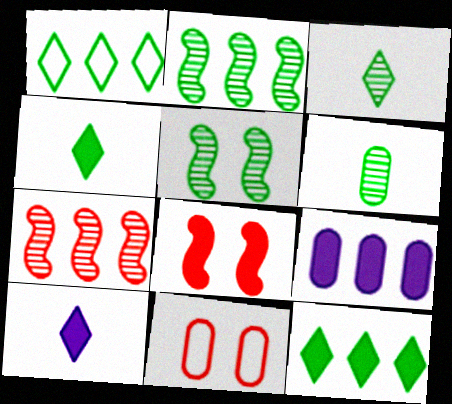[[1, 7, 9], 
[2, 10, 11], 
[4, 8, 9], 
[6, 9, 11]]